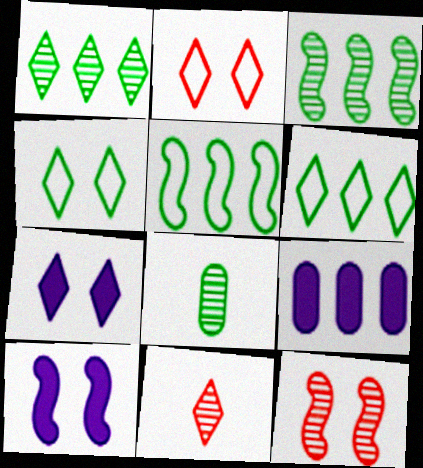[[6, 7, 11]]